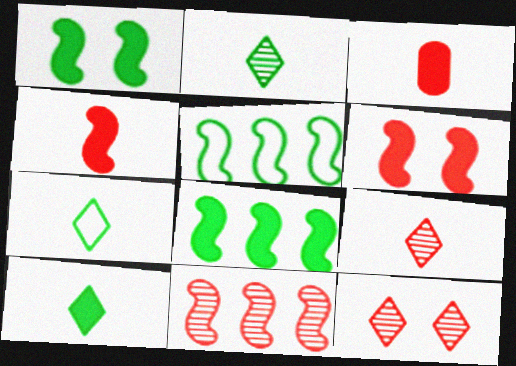[[2, 7, 10]]